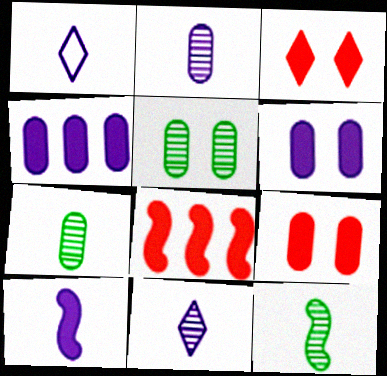[[1, 2, 10], 
[1, 5, 8]]